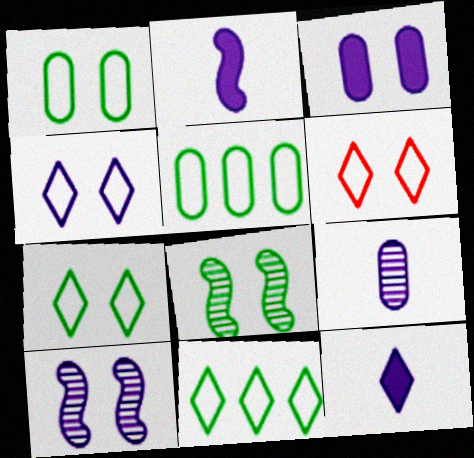[[3, 4, 10], 
[3, 6, 8], 
[4, 6, 7]]